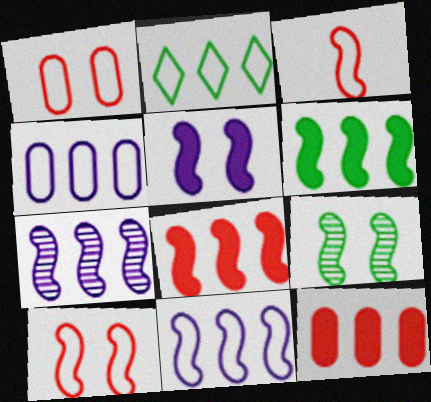[[2, 7, 12], 
[5, 9, 10]]